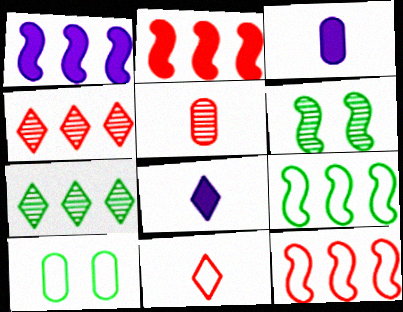[]